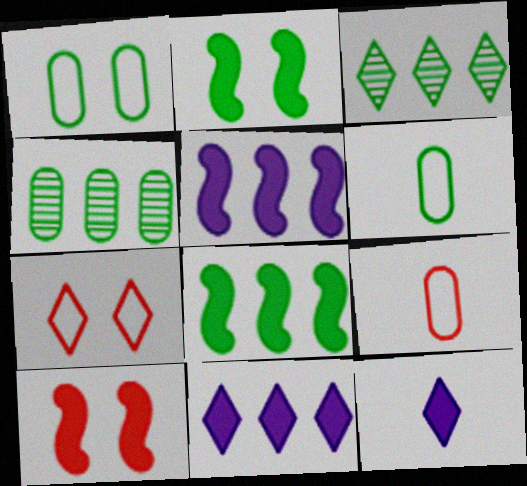[[2, 3, 6], 
[3, 7, 12]]